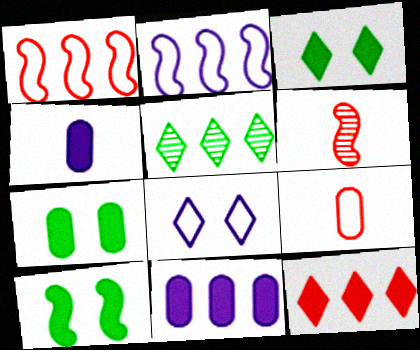[[1, 5, 11], 
[2, 6, 10], 
[3, 7, 10], 
[4, 10, 12]]